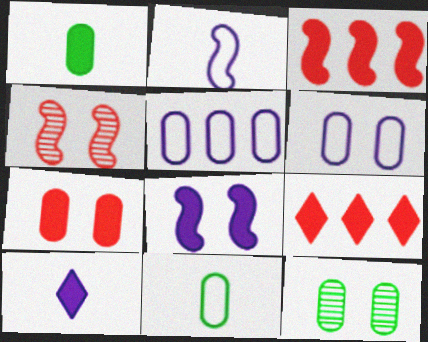[[1, 8, 9], 
[2, 9, 12], 
[6, 7, 12]]